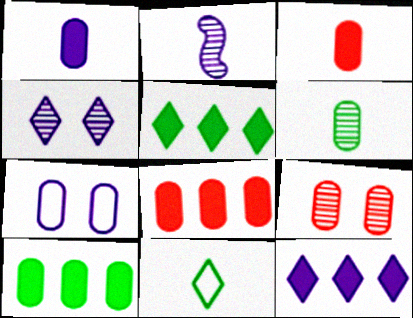[[2, 3, 11], 
[2, 7, 12], 
[6, 7, 8]]